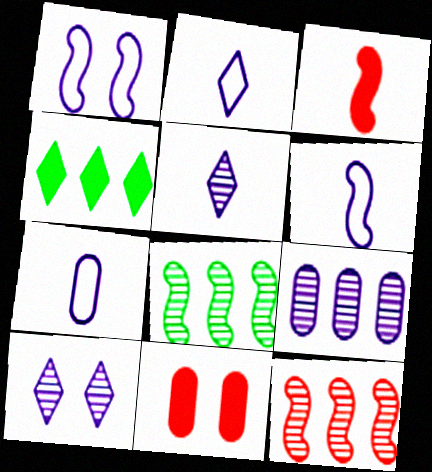[[1, 3, 8], 
[2, 6, 7], 
[2, 8, 11]]